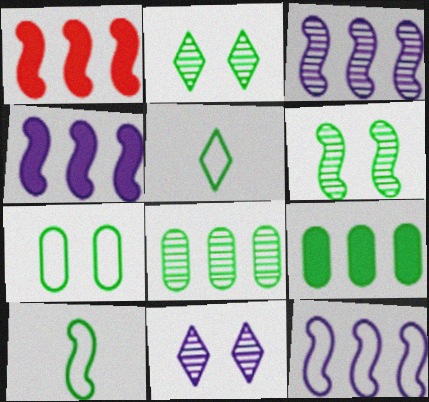[[2, 9, 10], 
[3, 4, 12], 
[5, 6, 9]]